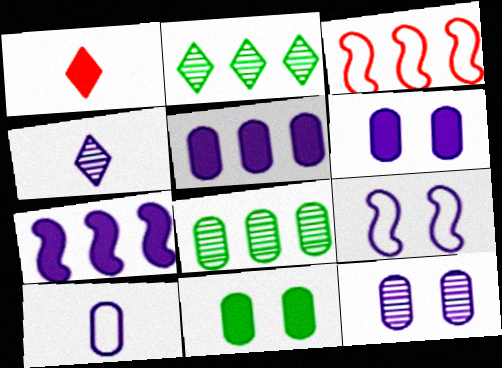[[1, 7, 11], 
[1, 8, 9], 
[2, 3, 5], 
[3, 4, 11], 
[4, 5, 9], 
[5, 10, 12]]